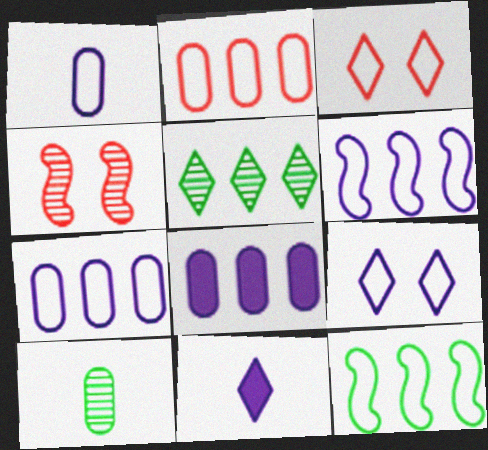[[1, 3, 12], 
[1, 6, 9], 
[3, 5, 11]]